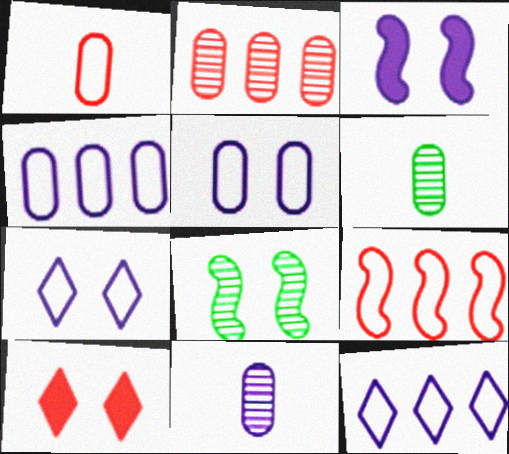[[3, 11, 12], 
[5, 8, 10]]